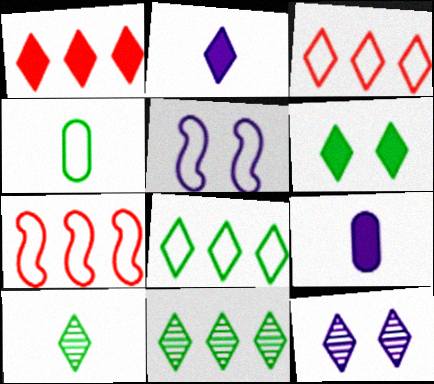[[1, 2, 6], 
[3, 4, 5], 
[6, 8, 10]]